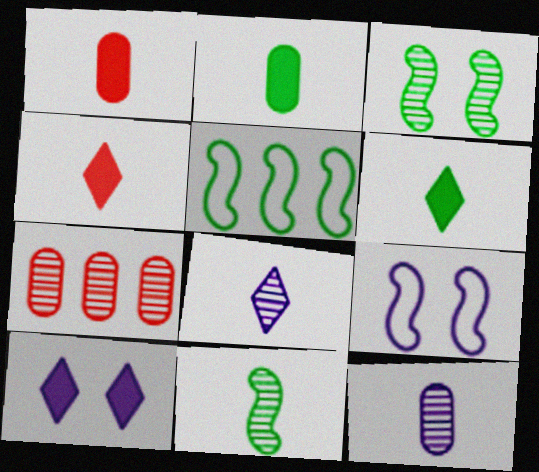[[3, 7, 8], 
[6, 7, 9]]